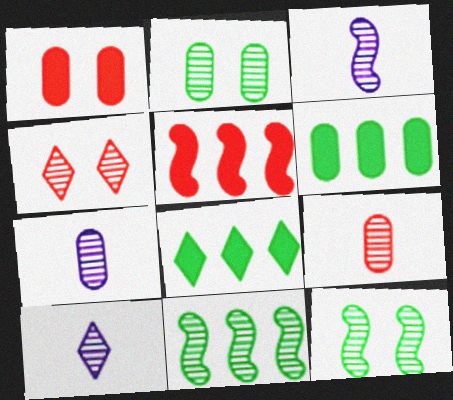[[3, 7, 10], 
[4, 7, 11]]